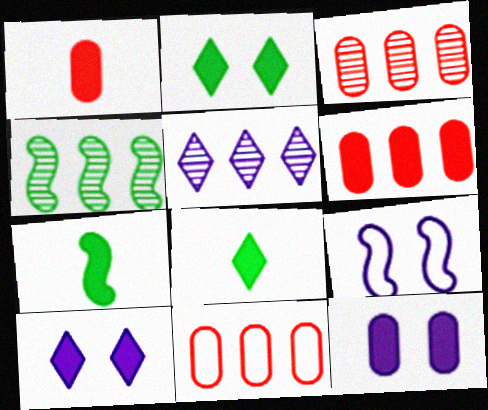[[3, 4, 5], 
[3, 6, 11], 
[3, 8, 9], 
[6, 7, 10]]